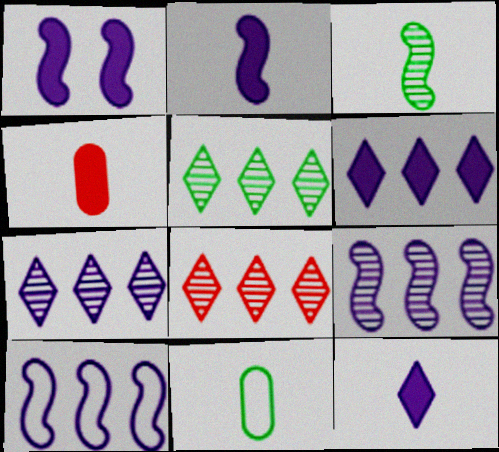[[1, 8, 11], 
[5, 7, 8]]